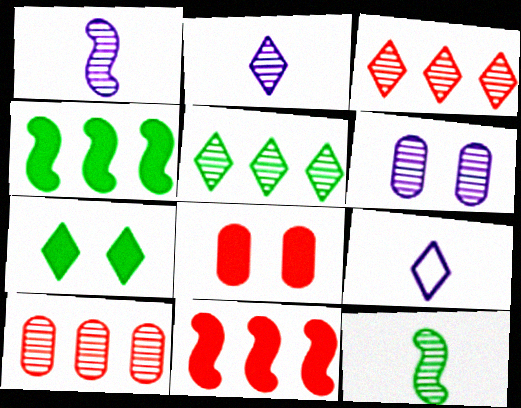[[3, 6, 12], 
[3, 7, 9]]